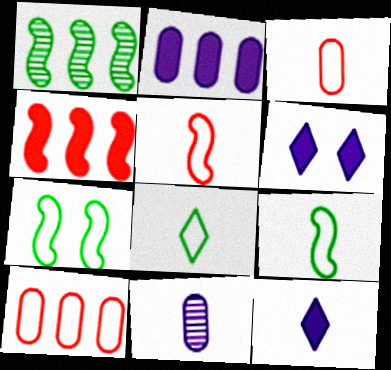[[1, 3, 6]]